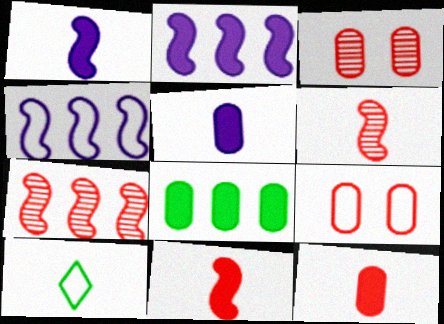[[2, 3, 10], 
[4, 9, 10], 
[5, 6, 10]]